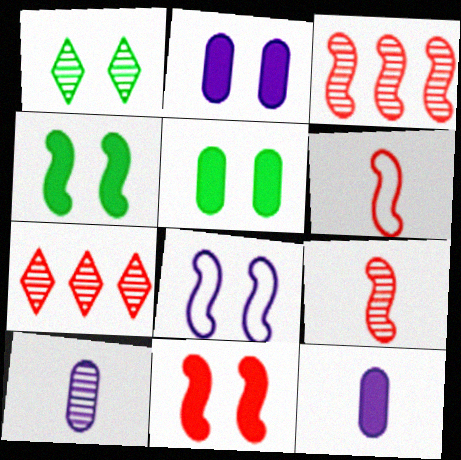[[1, 3, 10], 
[3, 6, 11]]